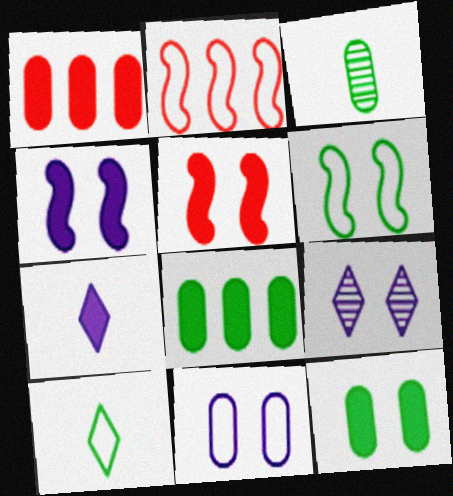[[1, 3, 11], 
[2, 10, 11], 
[4, 9, 11], 
[5, 7, 8]]